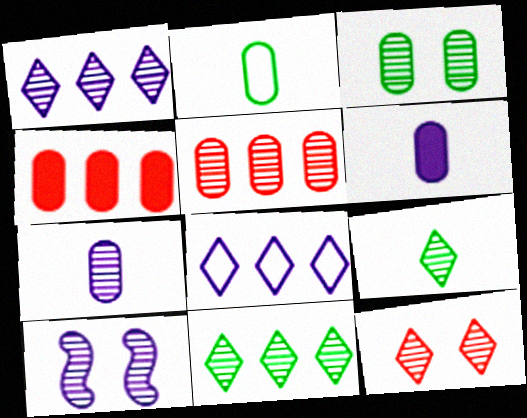[[1, 7, 10], 
[1, 9, 12], 
[3, 5, 7], 
[3, 10, 12], 
[5, 9, 10], 
[6, 8, 10]]